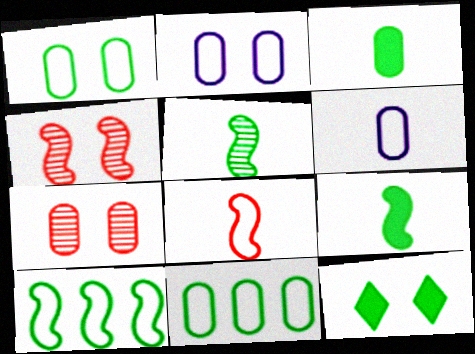[[2, 4, 12], 
[5, 11, 12]]